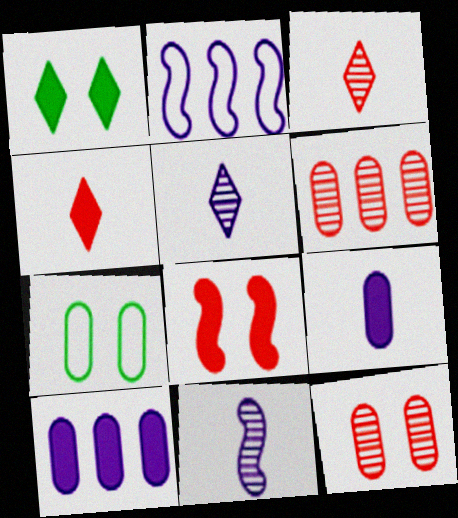[[6, 7, 9]]